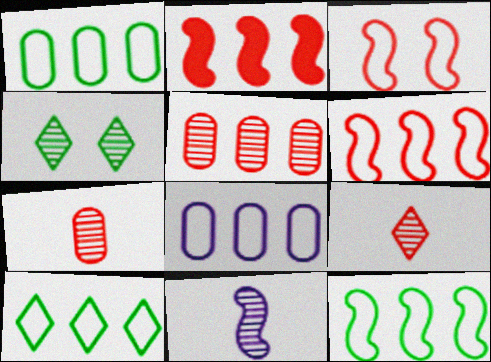[[1, 10, 12], 
[4, 5, 11], 
[6, 8, 10]]